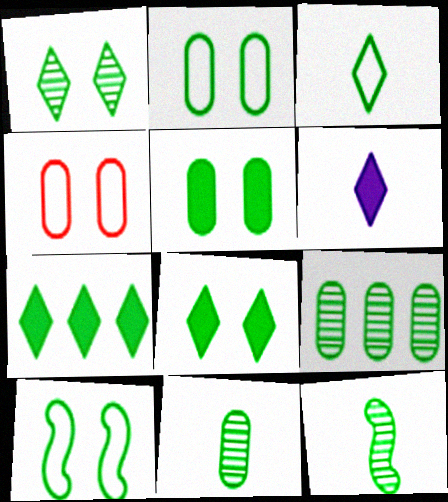[[1, 3, 7], 
[1, 5, 10], 
[1, 9, 12], 
[2, 7, 12], 
[7, 10, 11]]